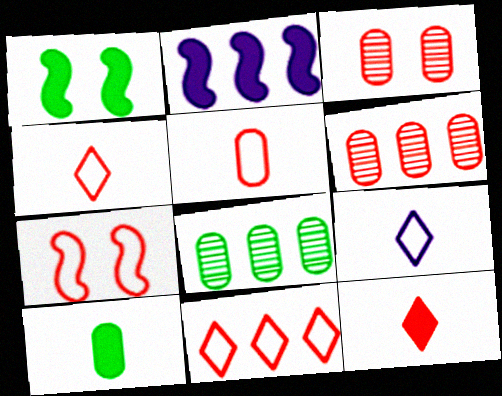[[1, 6, 9], 
[2, 8, 11], 
[5, 7, 11], 
[6, 7, 12]]